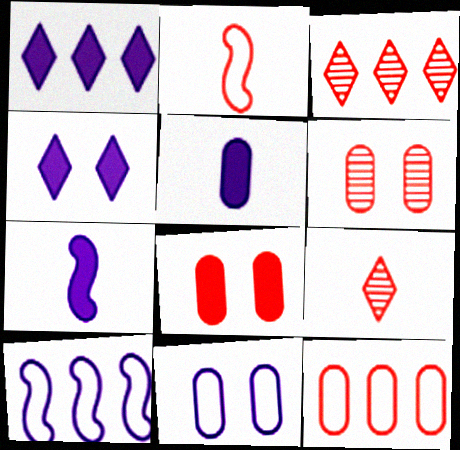[[2, 3, 8]]